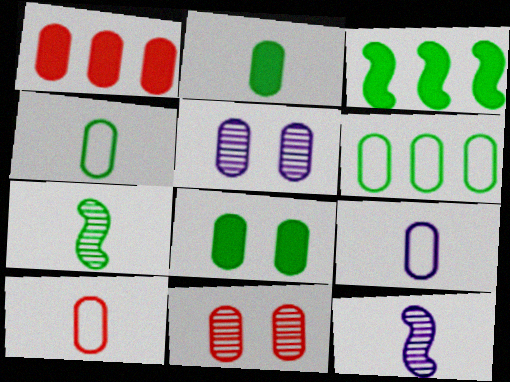[[1, 4, 5], 
[1, 10, 11], 
[4, 9, 10]]